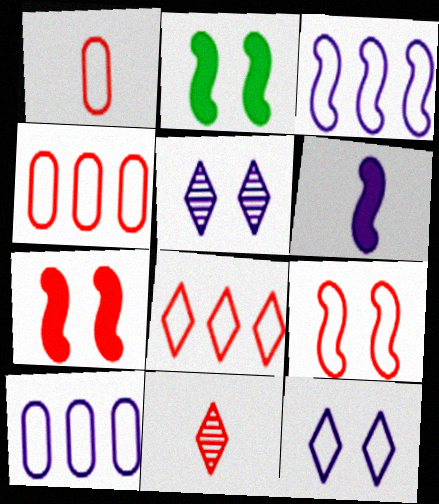[[1, 8, 9], 
[2, 10, 11], 
[4, 7, 11], 
[5, 6, 10]]